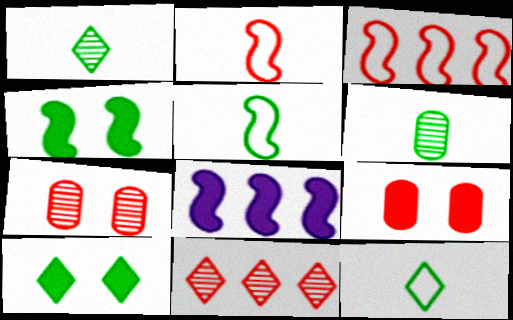[[2, 9, 11], 
[7, 8, 12]]